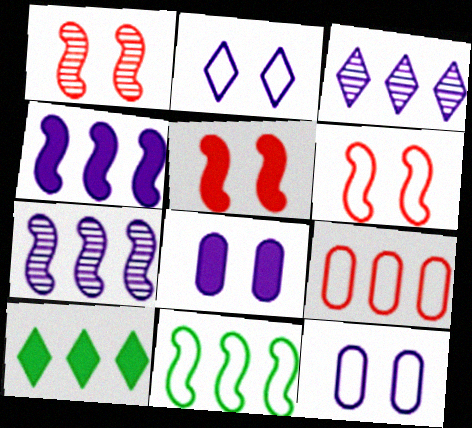[[1, 5, 6], 
[7, 9, 10]]